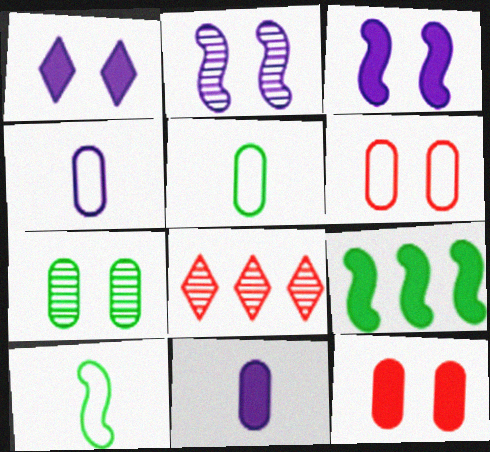[[3, 5, 8]]